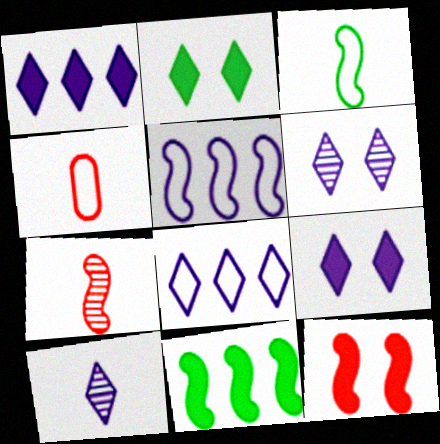[[4, 6, 11], 
[8, 9, 10]]